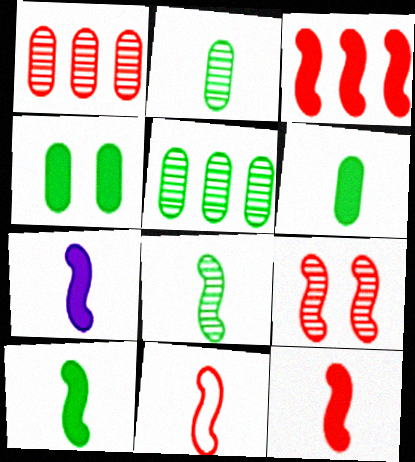[[3, 9, 11], 
[7, 8, 11], 
[7, 10, 12]]